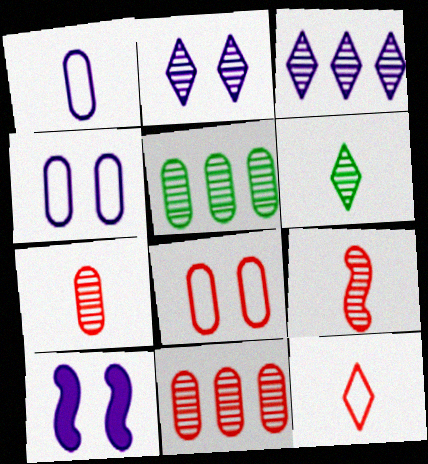[[1, 3, 10], 
[2, 4, 10], 
[2, 5, 9], 
[5, 10, 12]]